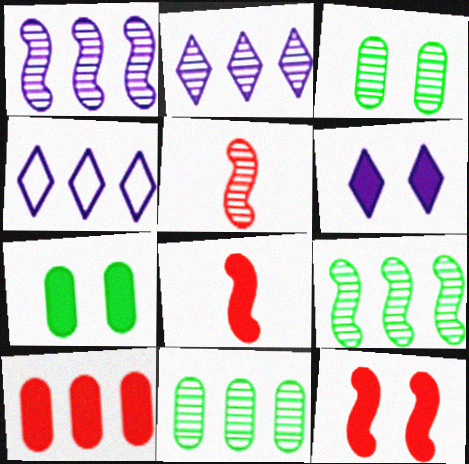[[2, 3, 5], 
[3, 4, 8], 
[4, 5, 7], 
[4, 9, 10], 
[6, 7, 12]]